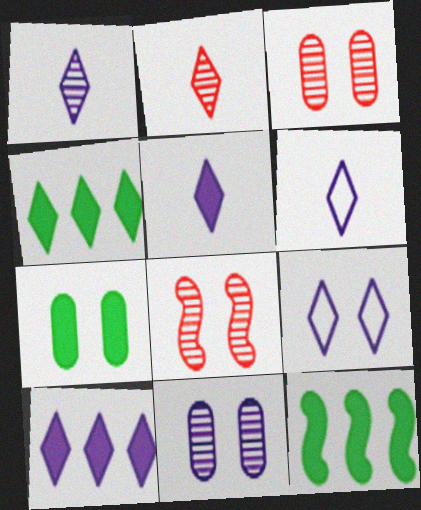[[1, 5, 6], 
[1, 9, 10], 
[2, 4, 9], 
[3, 6, 12], 
[7, 8, 9]]